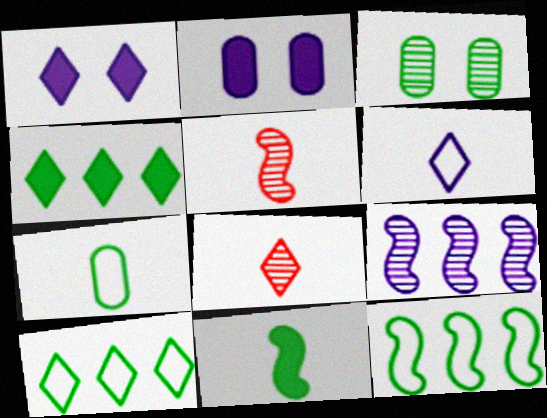[[1, 8, 10], 
[2, 5, 10], 
[2, 6, 9], 
[2, 8, 12], 
[3, 8, 9], 
[3, 10, 11]]